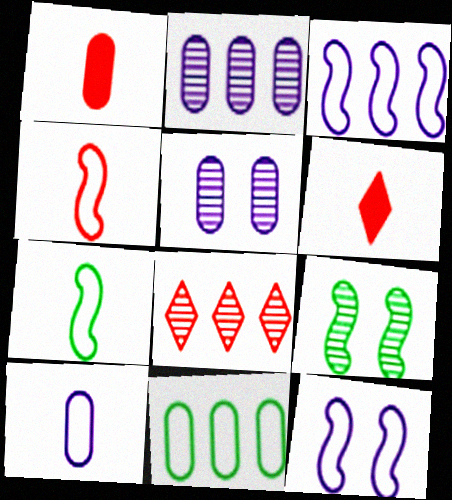[[1, 5, 11]]